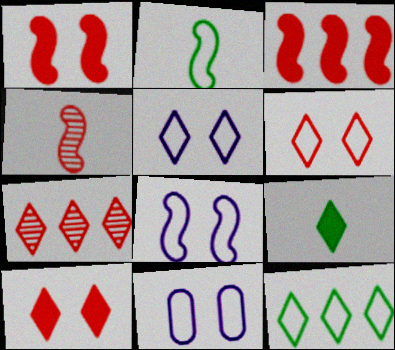[[5, 7, 9], 
[5, 8, 11]]